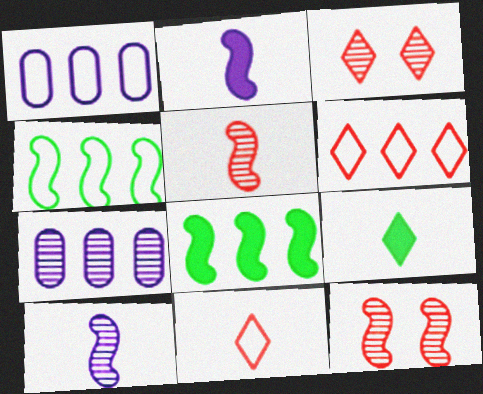[[1, 4, 6], 
[1, 9, 12], 
[2, 4, 12], 
[6, 7, 8]]